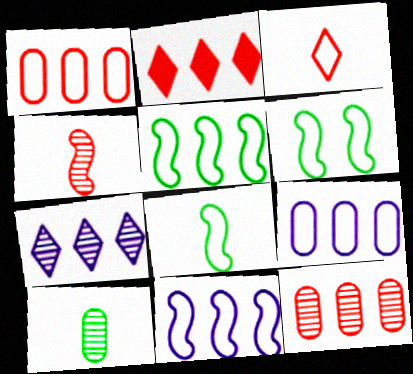[[3, 6, 9], 
[5, 6, 8]]